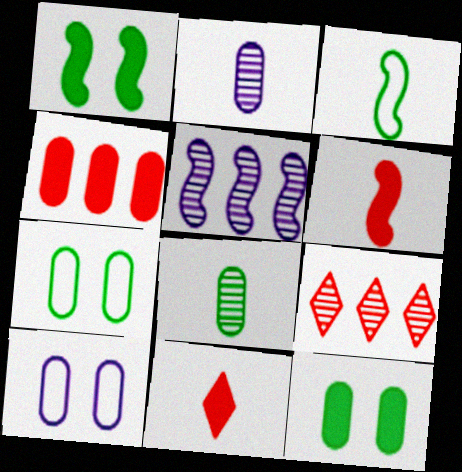[[2, 3, 11], 
[2, 4, 7], 
[4, 8, 10], 
[5, 7, 11]]